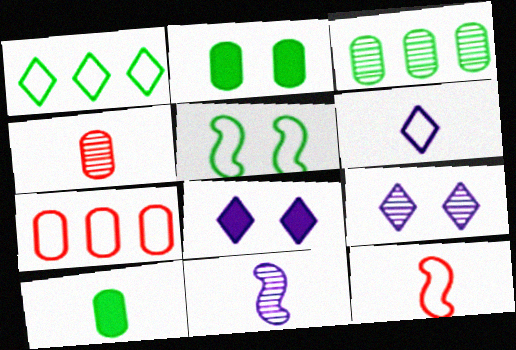[[3, 8, 12], 
[5, 6, 7]]